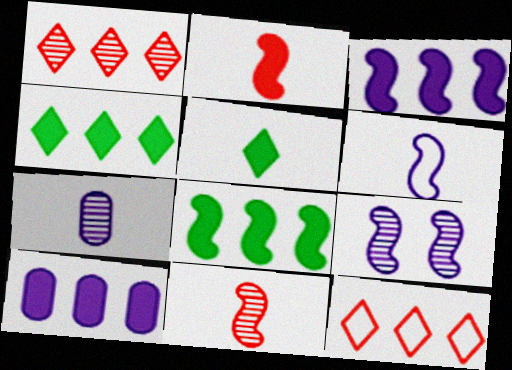[[3, 6, 9]]